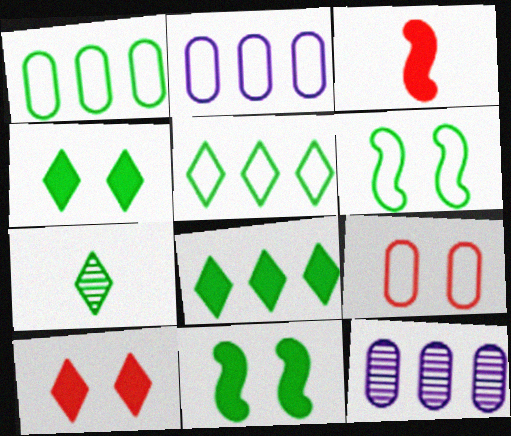[[1, 7, 11], 
[4, 5, 7]]